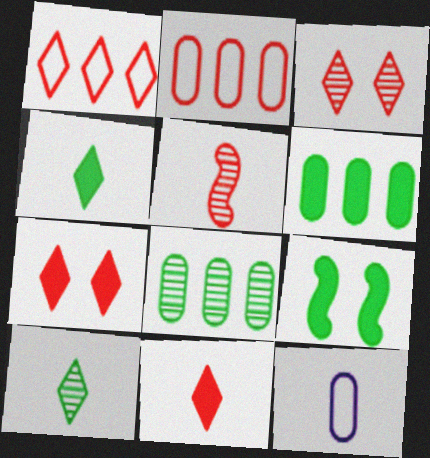[[1, 3, 11], 
[2, 5, 7], 
[4, 5, 12], 
[4, 6, 9]]